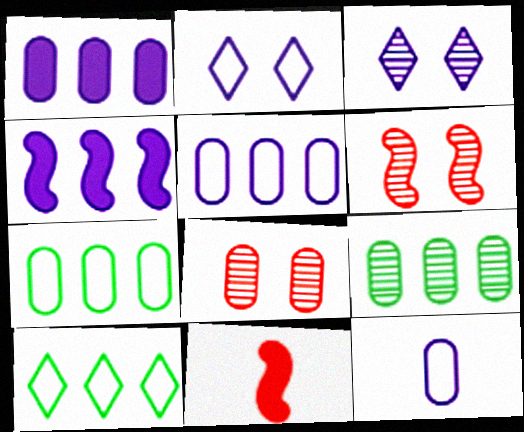[[2, 9, 11], 
[3, 4, 12], 
[3, 7, 11]]